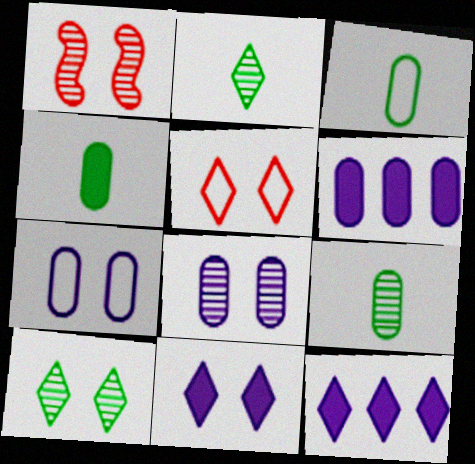[[1, 3, 12], 
[1, 8, 10], 
[2, 5, 12], 
[3, 4, 9], 
[5, 10, 11]]